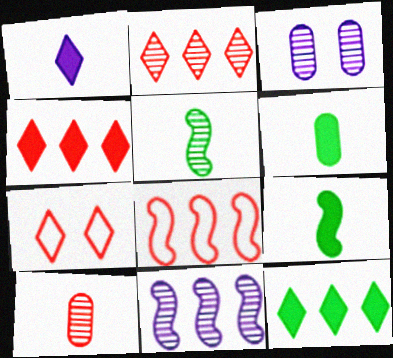[[2, 3, 5], 
[6, 7, 11]]